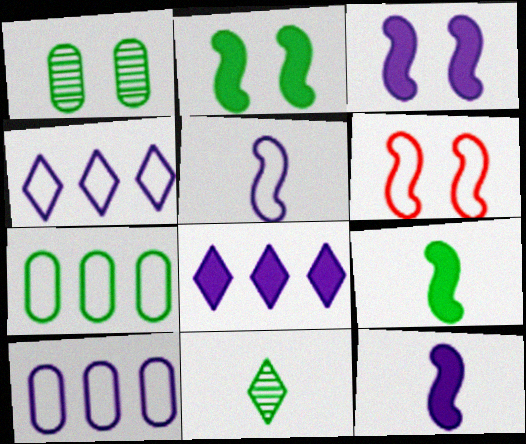[[2, 7, 11]]